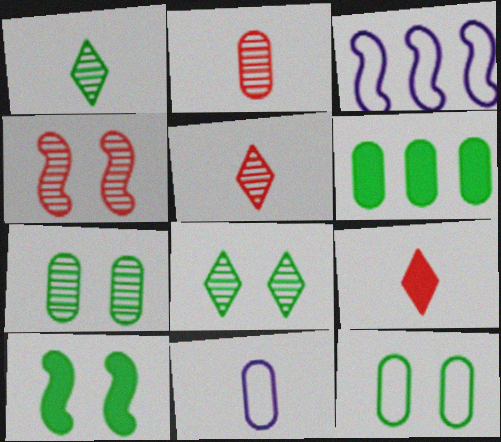[[3, 7, 9], 
[8, 10, 12]]